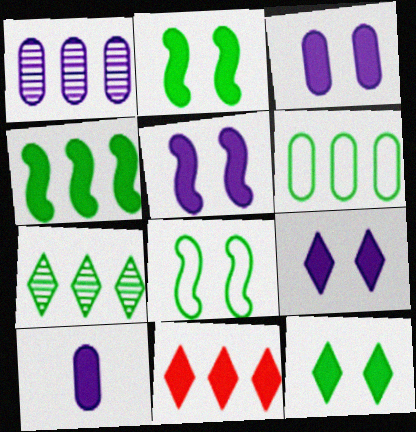[[2, 10, 11], 
[3, 5, 9], 
[4, 6, 7]]